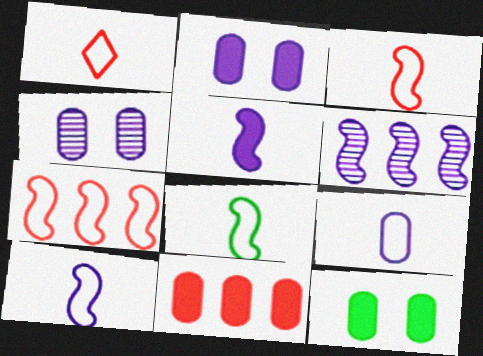[[1, 6, 12], 
[1, 8, 9], 
[3, 8, 10]]